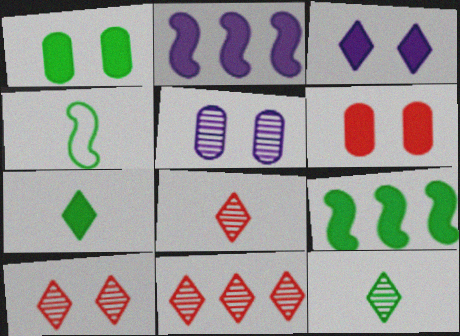[[1, 7, 9], 
[2, 6, 7], 
[8, 10, 11]]